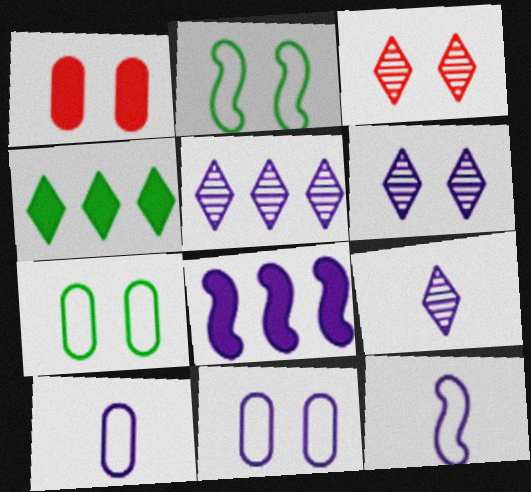[[1, 2, 6], 
[5, 6, 9], 
[6, 8, 10], 
[8, 9, 11]]